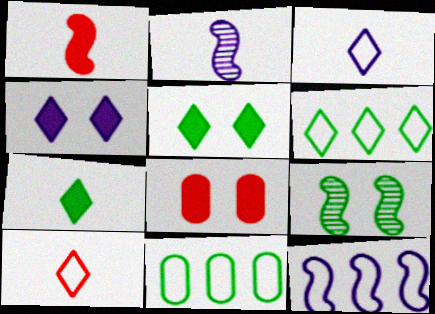[[1, 9, 12], 
[2, 6, 8], 
[7, 9, 11]]